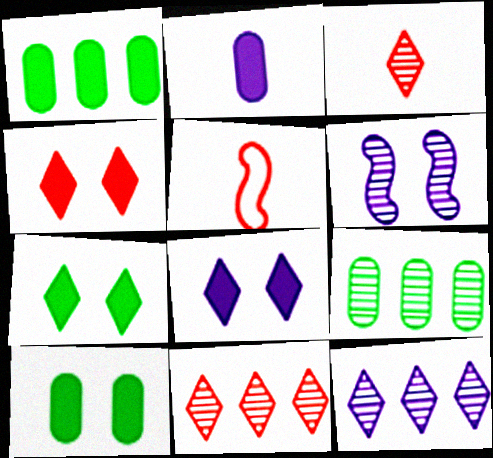[[3, 6, 9], 
[4, 7, 8], 
[5, 8, 9], 
[5, 10, 12]]